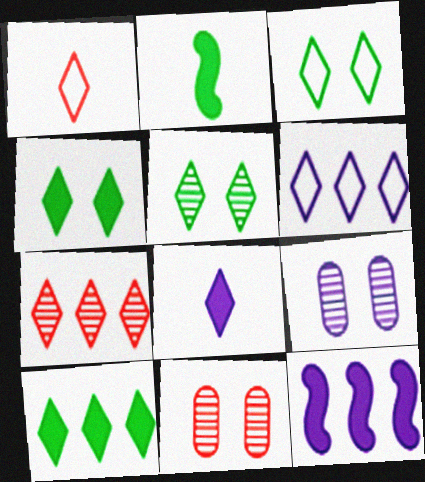[[1, 3, 6], 
[2, 6, 11], 
[3, 4, 5], 
[3, 7, 8], 
[6, 7, 10]]